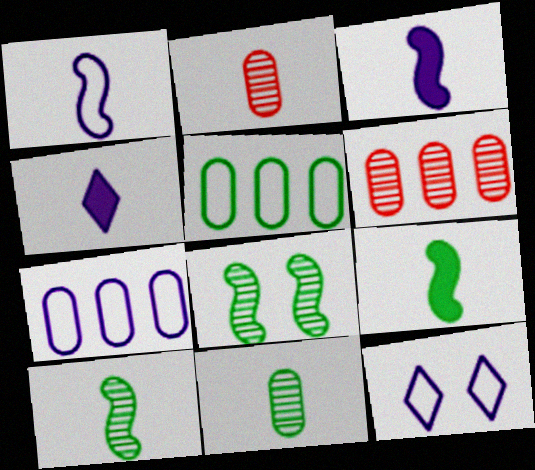[[1, 7, 12], 
[6, 9, 12]]